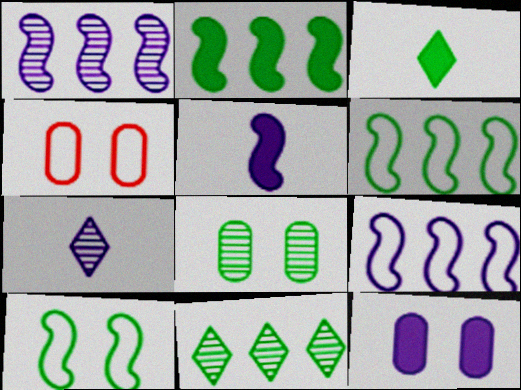[[1, 3, 4], 
[2, 4, 7], 
[3, 6, 8], 
[4, 5, 11], 
[4, 8, 12], 
[7, 9, 12]]